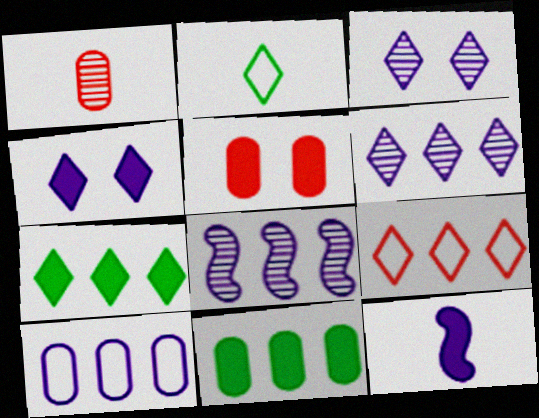[[1, 2, 12], 
[2, 5, 8], 
[3, 10, 12], 
[5, 7, 12], 
[6, 7, 9], 
[8, 9, 11]]